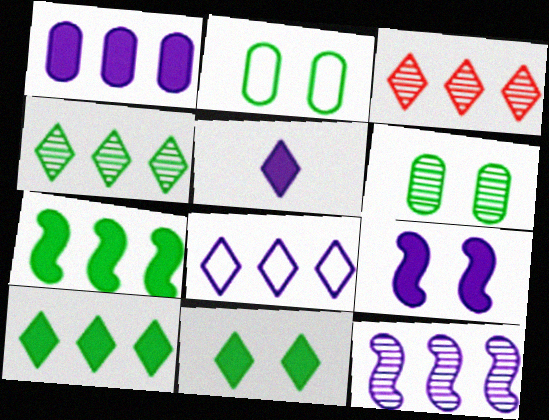[[1, 5, 9], 
[1, 8, 12], 
[3, 8, 10]]